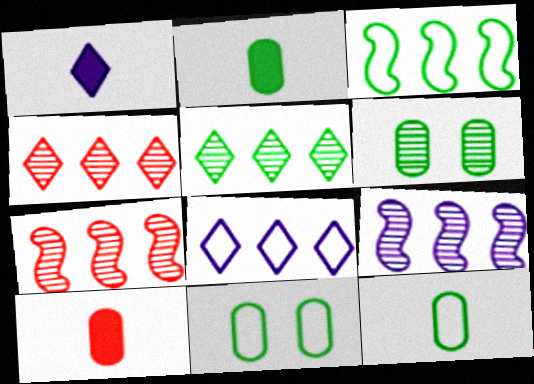[[1, 7, 11]]